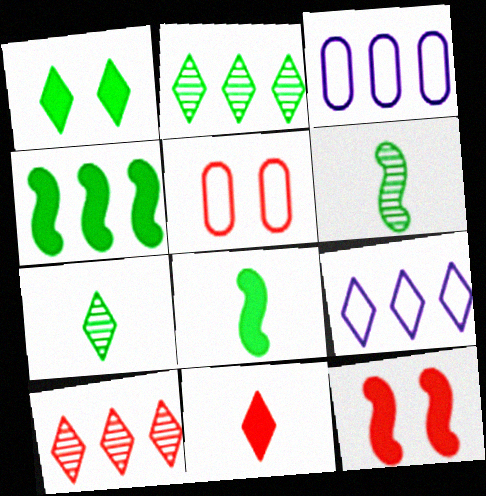[[3, 4, 10], 
[3, 7, 12]]